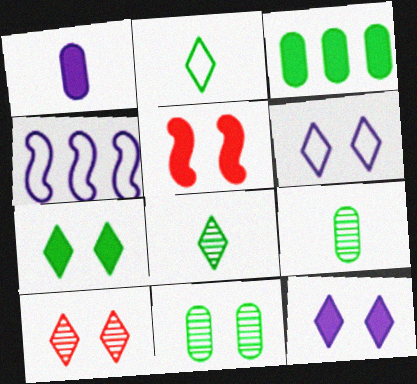[[5, 6, 11], 
[6, 7, 10]]